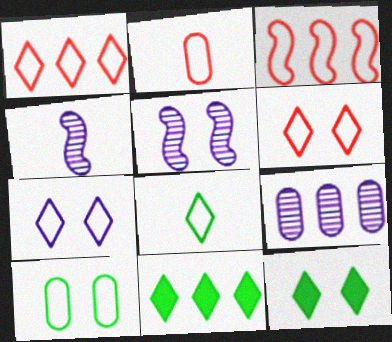[[1, 7, 8], 
[2, 3, 6], 
[2, 5, 11], 
[3, 9, 11]]